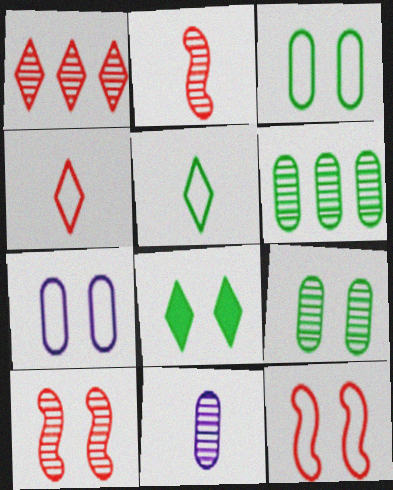[[7, 8, 10]]